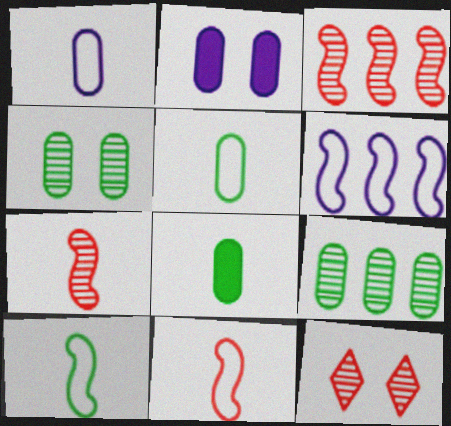[[6, 8, 12]]